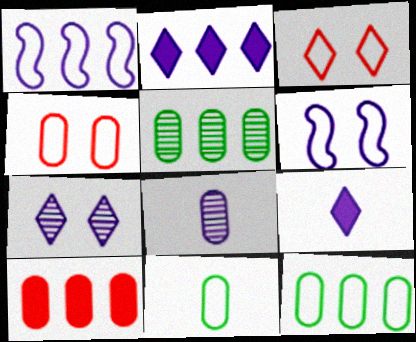[[1, 3, 11], 
[2, 6, 8]]